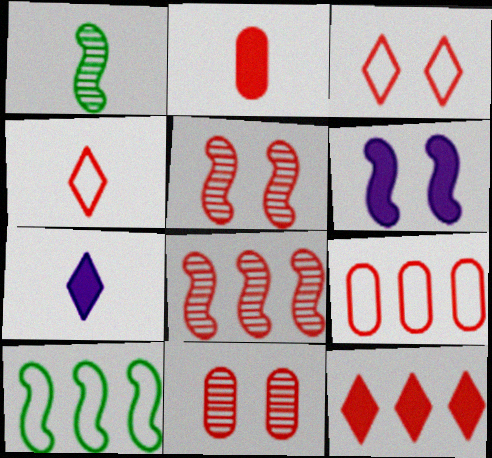[[2, 3, 8], 
[2, 9, 11], 
[7, 10, 11], 
[8, 9, 12]]